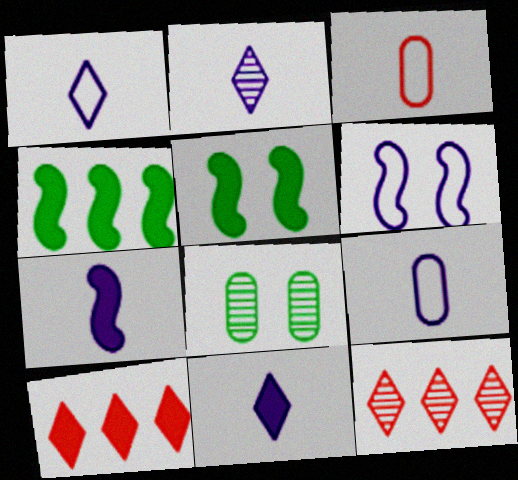[[1, 2, 11], 
[2, 7, 9], 
[5, 9, 12]]